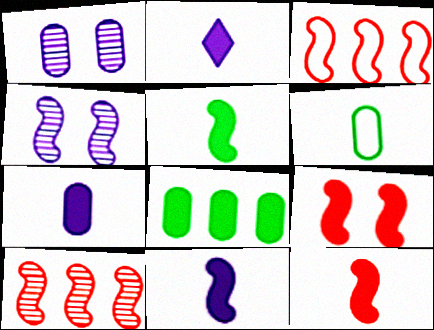[[2, 7, 11], 
[2, 8, 9], 
[3, 4, 5], 
[5, 11, 12]]